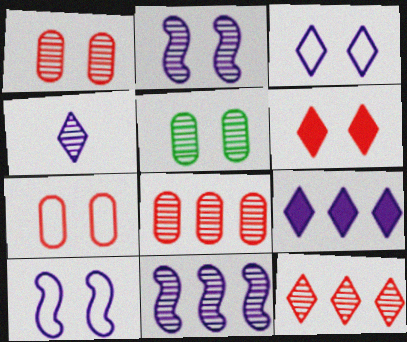[[3, 4, 9], 
[5, 6, 10]]